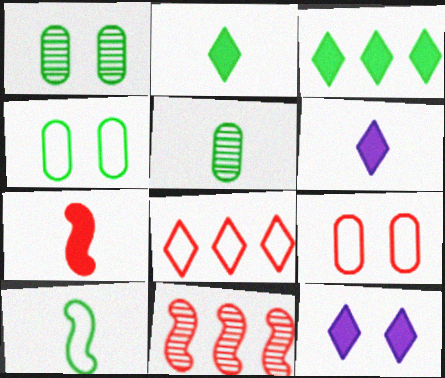[[1, 3, 10], 
[2, 5, 10], 
[4, 6, 11]]